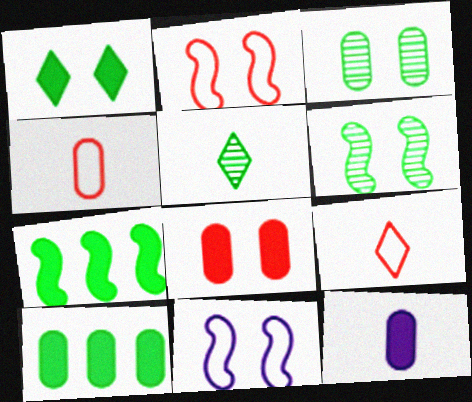[[8, 10, 12]]